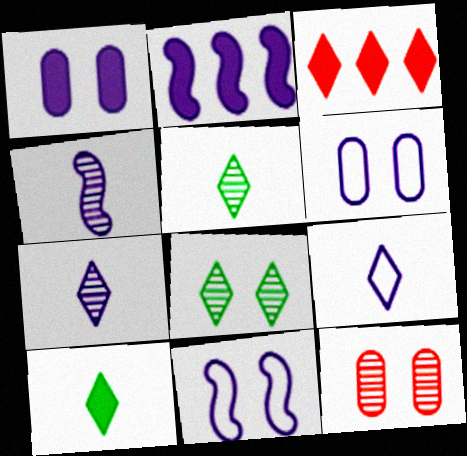[[2, 4, 11], 
[2, 6, 7], 
[3, 8, 9]]